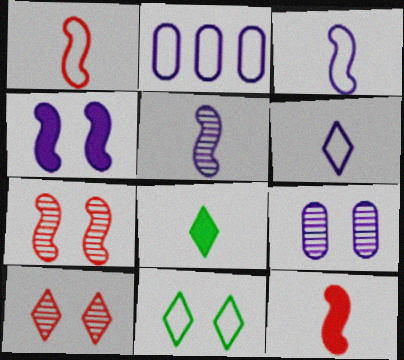[[1, 2, 11], 
[2, 7, 8]]